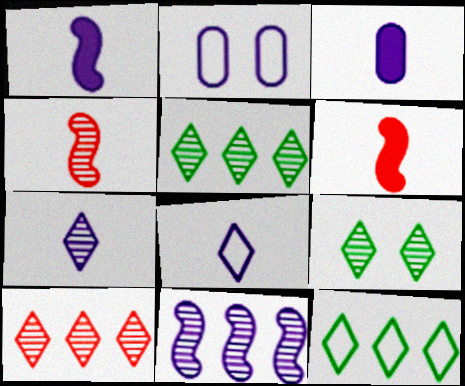[[2, 5, 6], 
[7, 9, 10]]